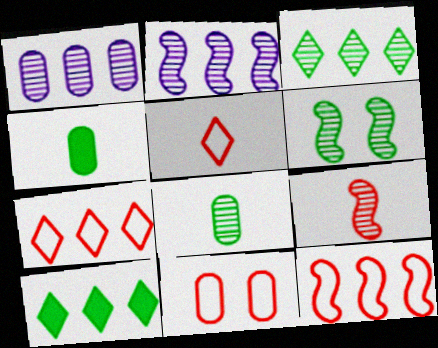[[1, 4, 11], 
[1, 10, 12], 
[2, 6, 9], 
[3, 6, 8], 
[5, 11, 12]]